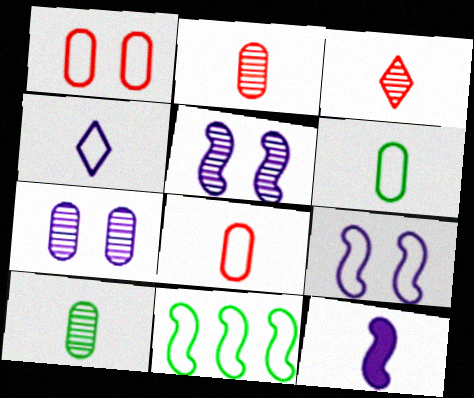[[1, 4, 11], 
[3, 6, 12]]